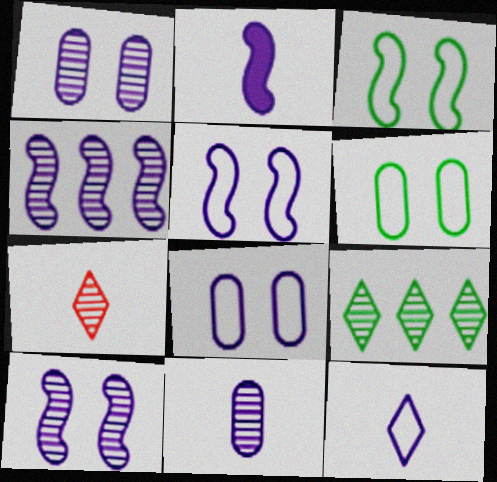[[2, 4, 5], 
[2, 11, 12]]